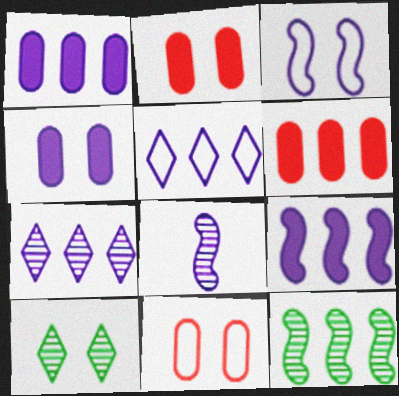[[2, 3, 10], 
[3, 8, 9], 
[4, 5, 8], 
[5, 6, 12]]